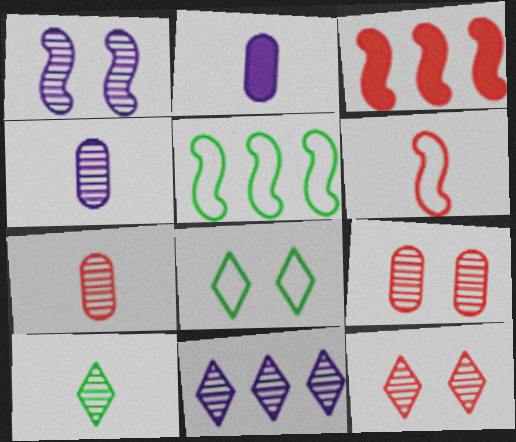[[1, 4, 11], 
[2, 5, 12], 
[2, 6, 10], 
[3, 4, 8], 
[10, 11, 12]]